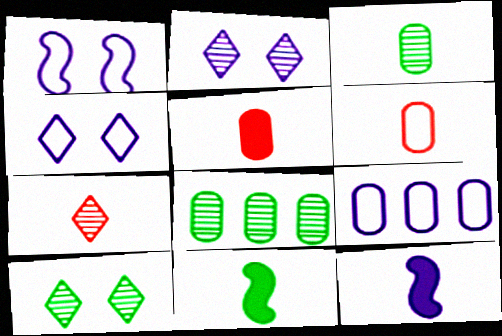[[2, 9, 12]]